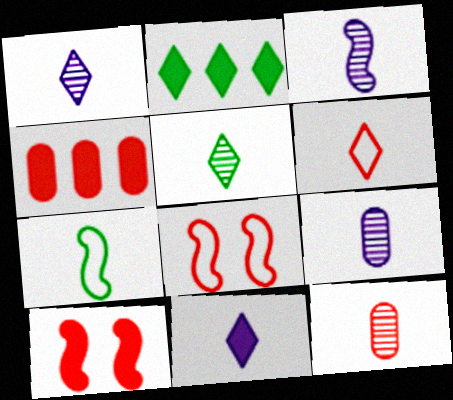[[1, 3, 9], 
[2, 8, 9], 
[3, 5, 12], 
[5, 6, 11], 
[7, 11, 12]]